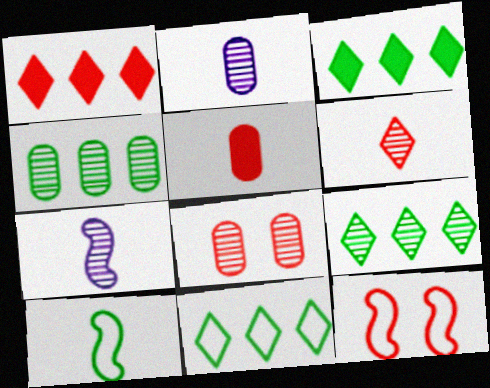[[2, 3, 12], 
[2, 4, 8], 
[3, 9, 11], 
[7, 8, 9]]